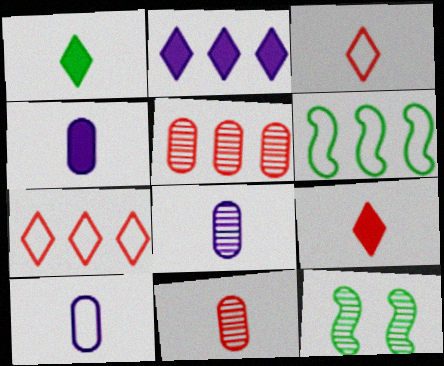[[2, 5, 6], 
[4, 7, 12], 
[4, 8, 10]]